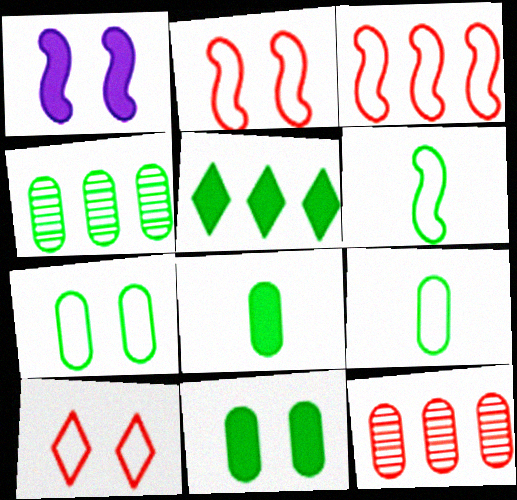[[4, 7, 8], 
[4, 9, 11]]